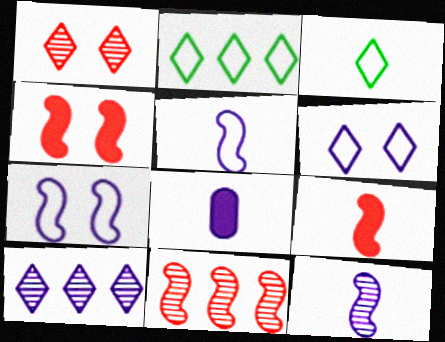[[7, 8, 10]]